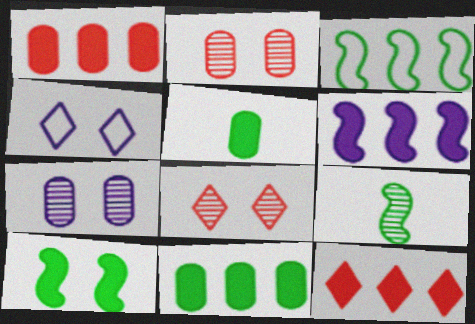[[1, 4, 9], 
[2, 4, 10], 
[3, 9, 10], 
[6, 11, 12]]